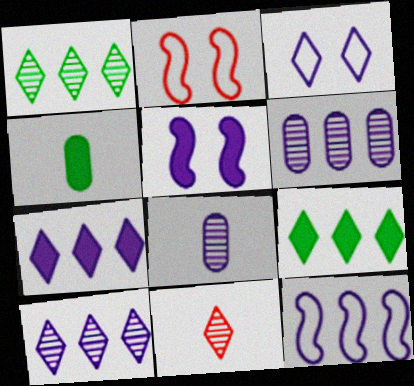[[2, 4, 10], 
[2, 8, 9], 
[3, 9, 11], 
[6, 7, 12]]